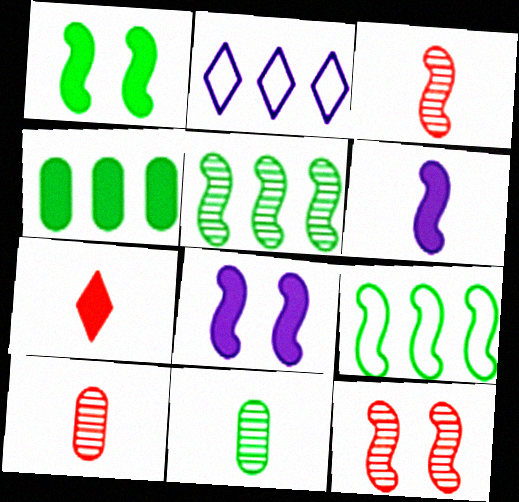[[1, 2, 10], 
[3, 8, 9], 
[4, 7, 8], 
[6, 9, 12]]